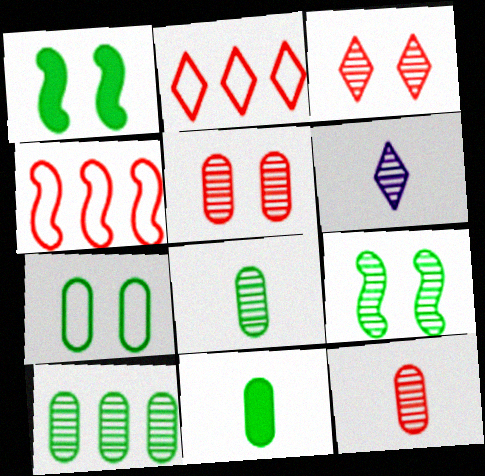[[7, 10, 11]]